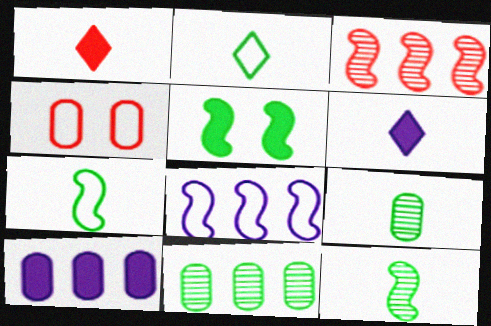[[1, 3, 4], 
[1, 5, 10], 
[2, 4, 8], 
[2, 5, 11], 
[4, 9, 10]]